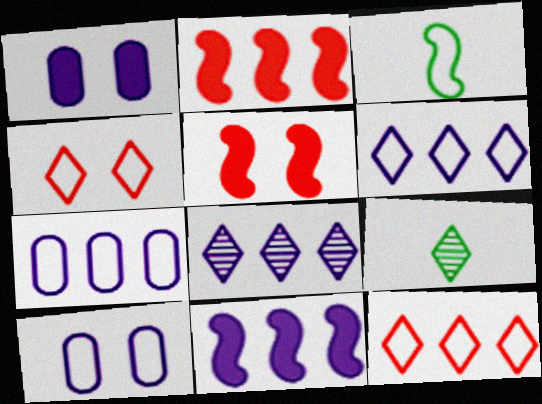[[2, 9, 10], 
[3, 4, 7], 
[3, 10, 12], 
[5, 7, 9], 
[7, 8, 11]]